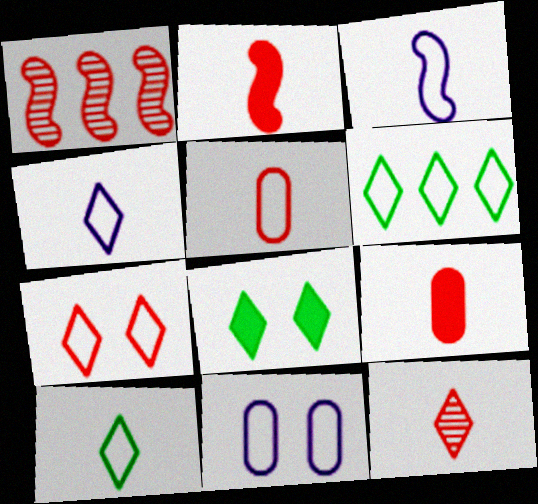[[1, 7, 9], 
[2, 5, 12], 
[3, 5, 10], 
[4, 6, 7]]